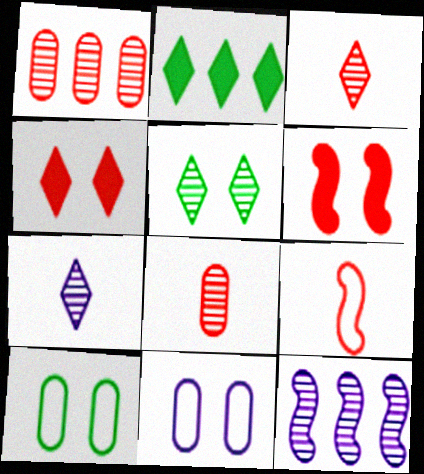[[1, 4, 9], 
[5, 6, 11], 
[5, 8, 12]]